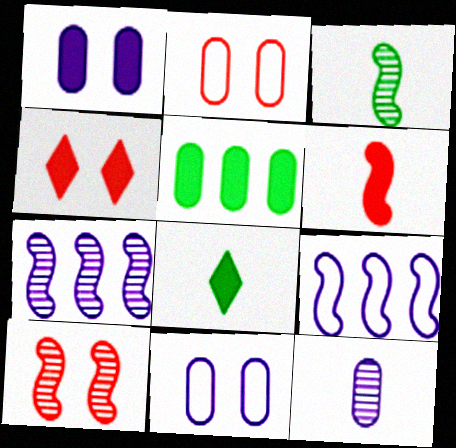[[2, 4, 10], 
[2, 5, 12], 
[2, 7, 8], 
[3, 7, 10]]